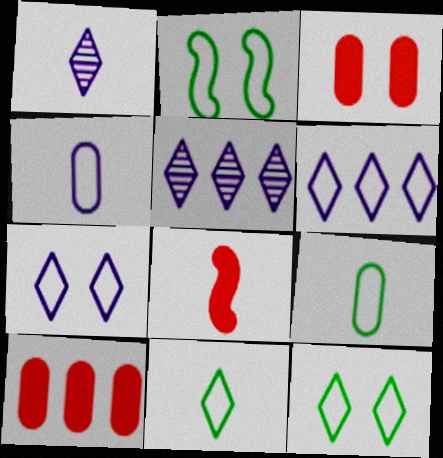[[1, 2, 10], 
[1, 8, 9]]